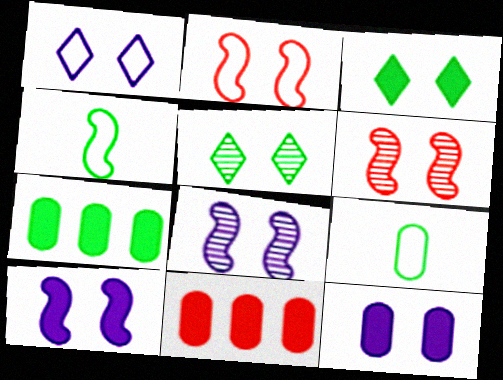[[1, 8, 12], 
[2, 5, 12], 
[4, 5, 7]]